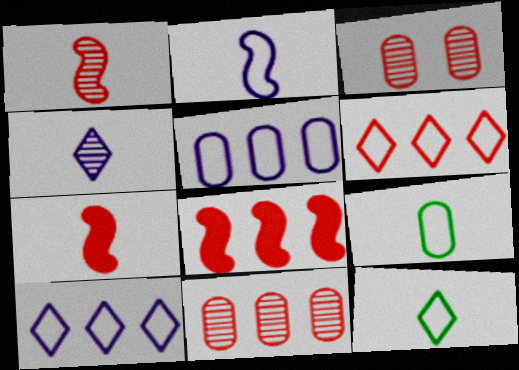[[3, 6, 7], 
[4, 7, 9], 
[6, 8, 11]]